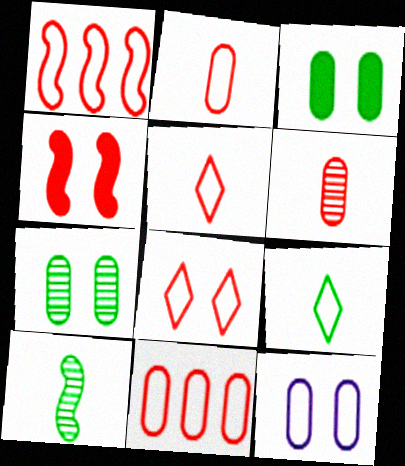[[1, 2, 8], 
[1, 9, 12]]